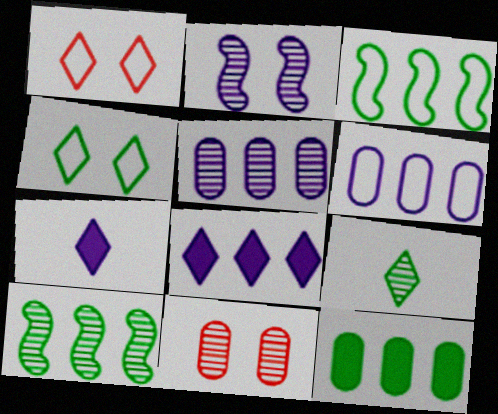[[1, 8, 9], 
[2, 6, 7], 
[3, 7, 11]]